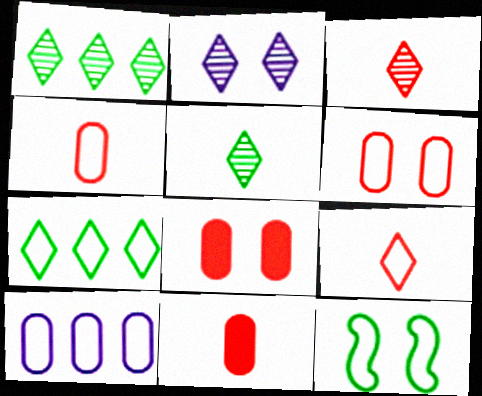[[1, 2, 3], 
[2, 8, 12], 
[9, 10, 12]]